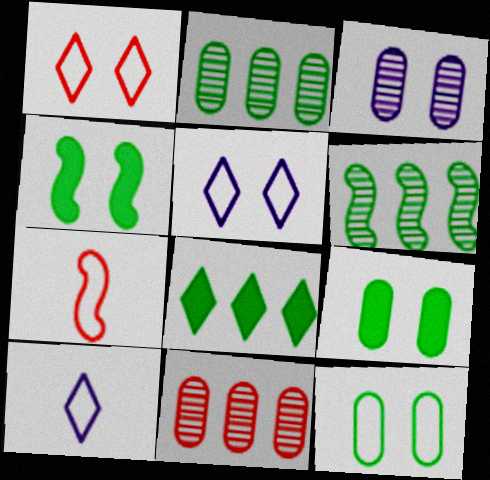[[1, 3, 4], 
[3, 7, 8], 
[4, 10, 11]]